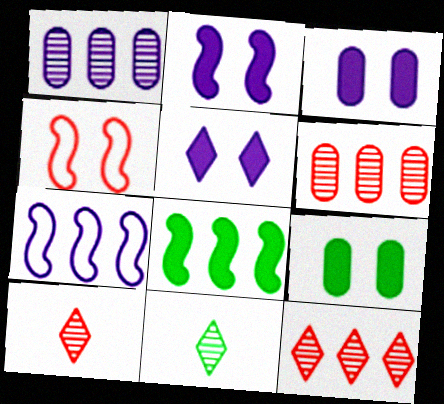[[2, 3, 5], 
[7, 9, 10]]